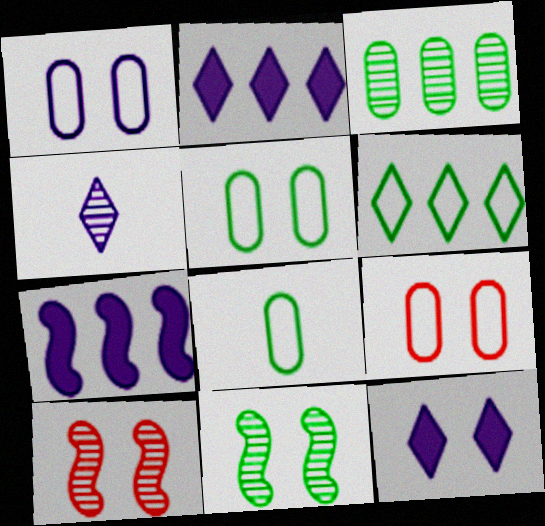[[1, 4, 7], 
[1, 5, 9], 
[2, 8, 10], 
[3, 4, 10], 
[5, 10, 12], 
[9, 11, 12]]